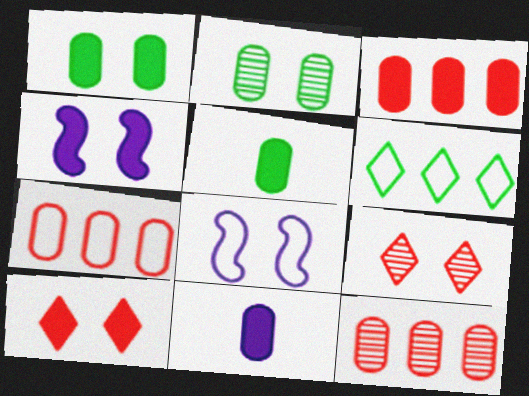[[1, 3, 11], 
[1, 4, 10], 
[1, 8, 9], 
[2, 7, 11], 
[2, 8, 10], 
[3, 7, 12]]